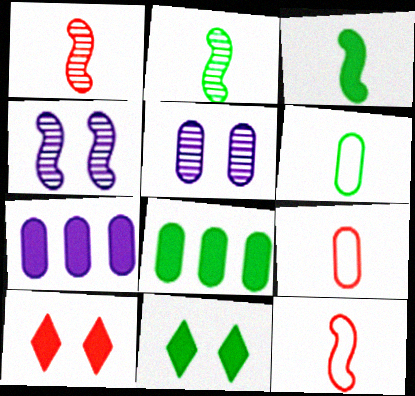[[3, 7, 10], 
[3, 8, 11], 
[5, 8, 9]]